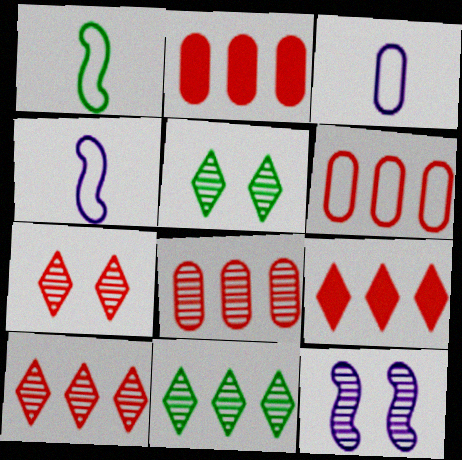[[2, 4, 5], 
[2, 6, 8]]